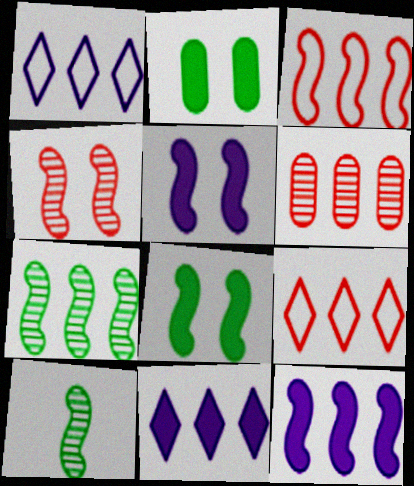[[3, 5, 10], 
[3, 7, 12]]